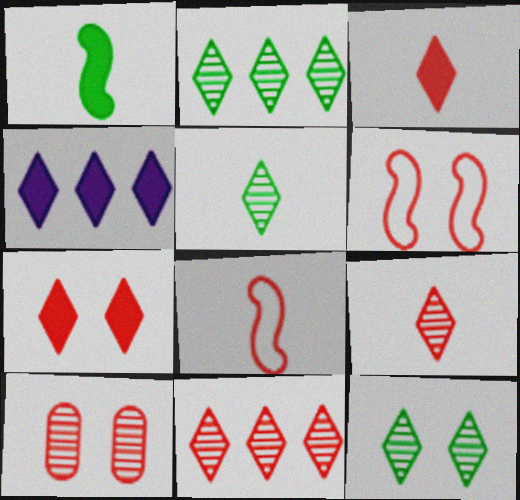[[2, 5, 12], 
[6, 7, 10]]